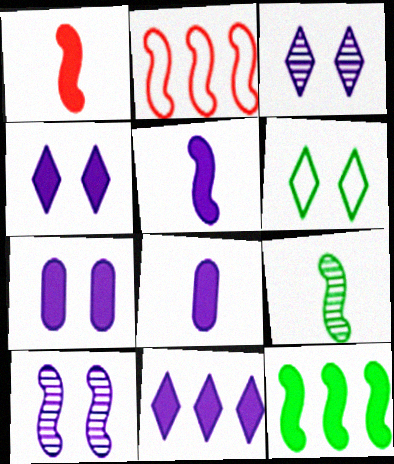[[5, 7, 11]]